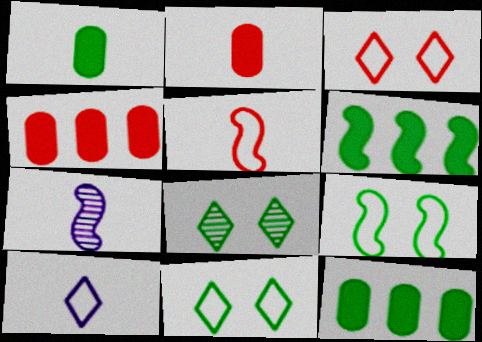[[3, 7, 12], 
[4, 7, 11]]